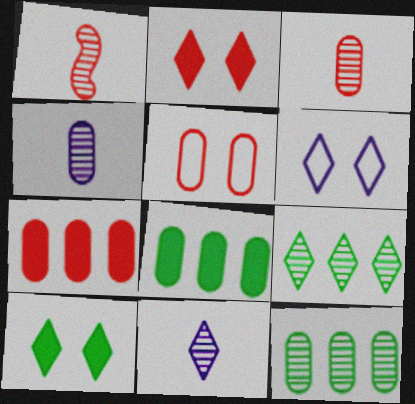[[1, 6, 8], 
[3, 5, 7], 
[4, 5, 8]]